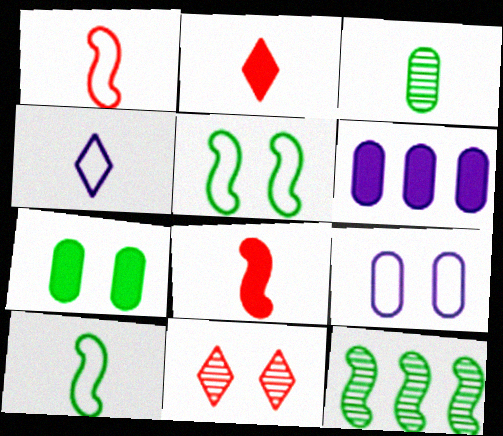[[2, 9, 12], 
[3, 4, 8], 
[6, 10, 11]]